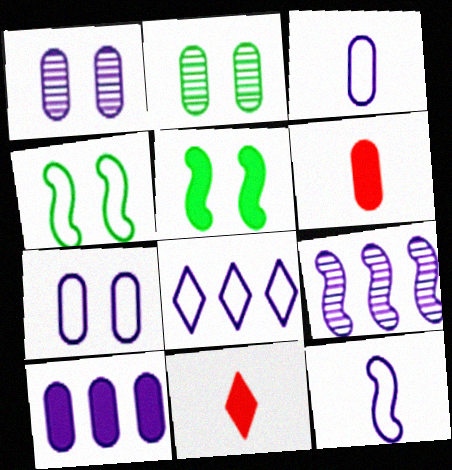[[1, 3, 10], 
[5, 10, 11], 
[7, 8, 12], 
[8, 9, 10]]